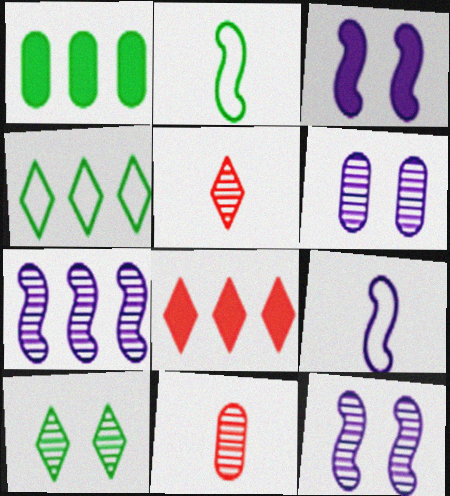[[1, 2, 10], 
[2, 6, 8], 
[3, 4, 11], 
[3, 7, 9], 
[7, 10, 11]]